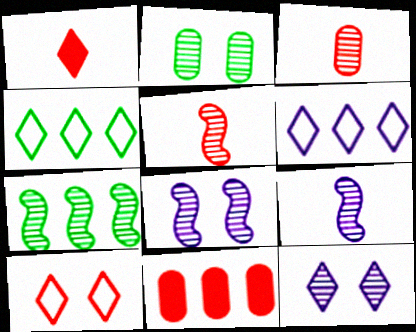[[1, 4, 12], 
[3, 7, 12], 
[5, 7, 8], 
[5, 10, 11], 
[6, 7, 11]]